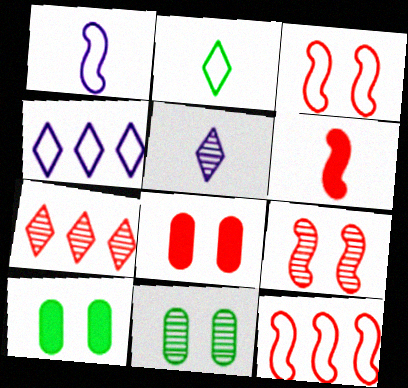[[1, 7, 10], 
[4, 6, 11], 
[5, 10, 12], 
[6, 9, 12]]